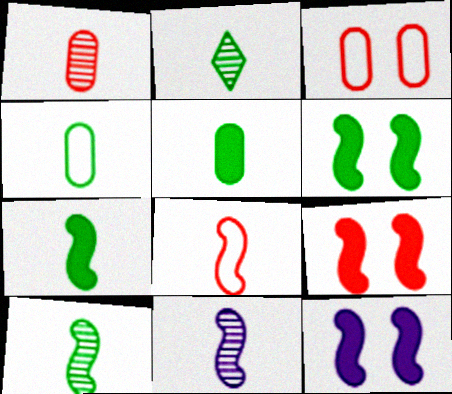[[1, 2, 11], 
[2, 4, 7], 
[6, 9, 12], 
[7, 8, 11]]